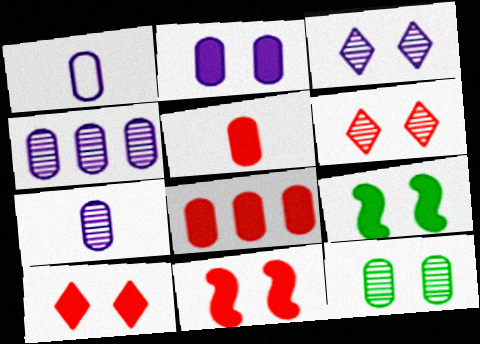[[1, 2, 4], 
[1, 8, 12], 
[2, 9, 10]]